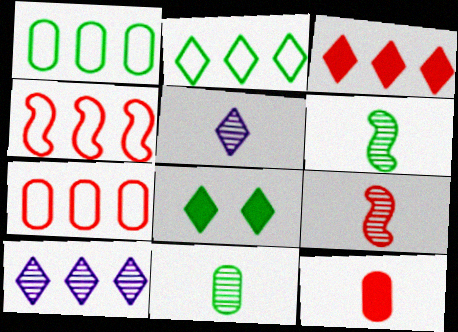[[1, 6, 8], 
[2, 3, 10], 
[5, 9, 11]]